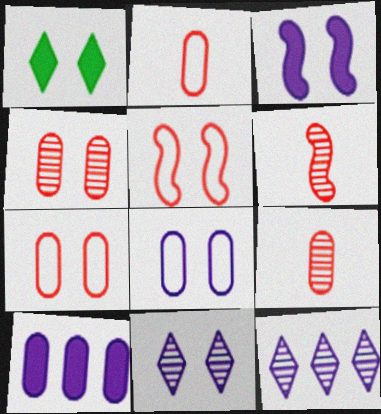[[3, 8, 11]]